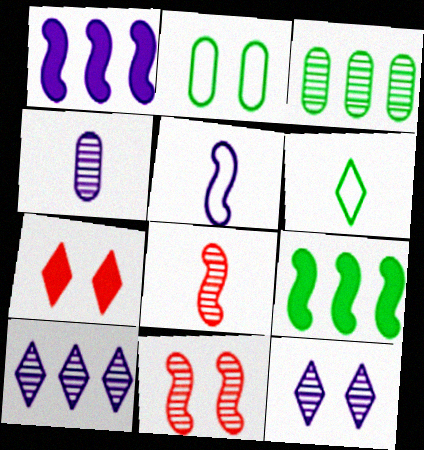[[3, 5, 7], 
[3, 8, 12], 
[5, 9, 11], 
[6, 7, 10]]